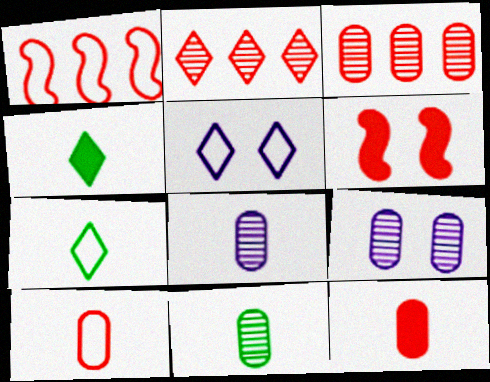[[1, 4, 9], 
[2, 4, 5], 
[2, 6, 10], 
[3, 9, 11]]